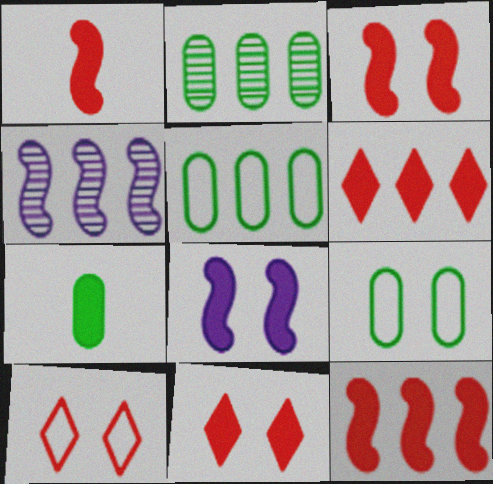[[1, 3, 12], 
[2, 7, 9], 
[4, 5, 6], 
[4, 7, 10], 
[6, 7, 8]]